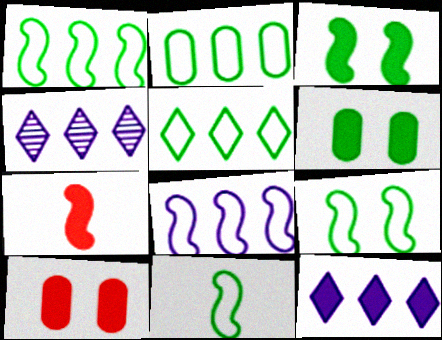[[1, 2, 5], 
[1, 9, 11], 
[4, 10, 11], 
[6, 7, 12]]